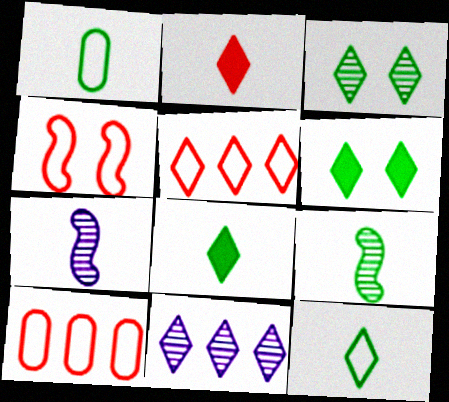[[1, 2, 7], 
[1, 8, 9], 
[6, 7, 10]]